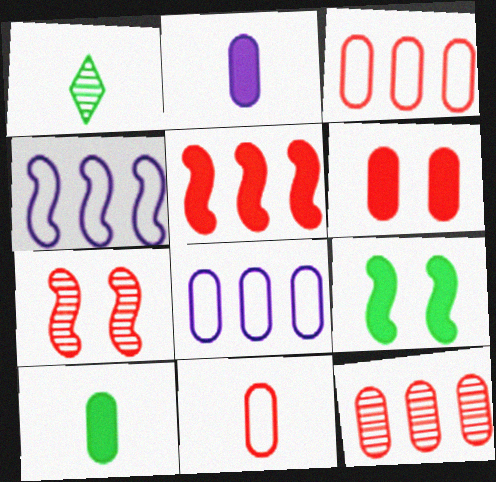[[1, 4, 6], 
[6, 11, 12]]